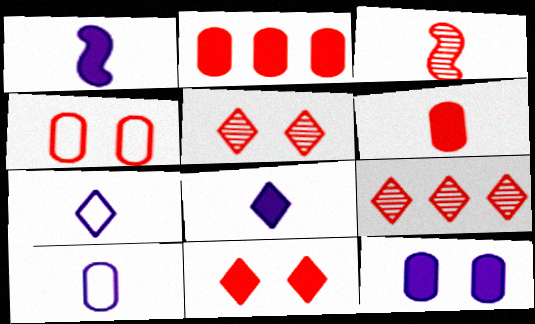[]